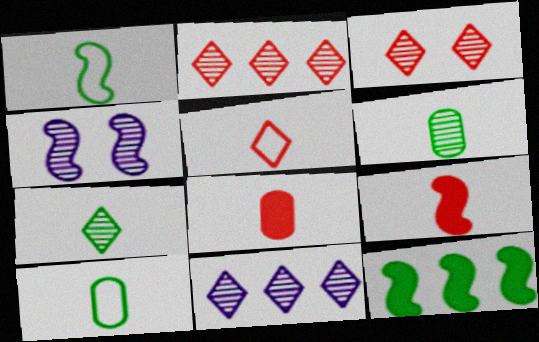[[2, 4, 6], 
[3, 7, 11]]